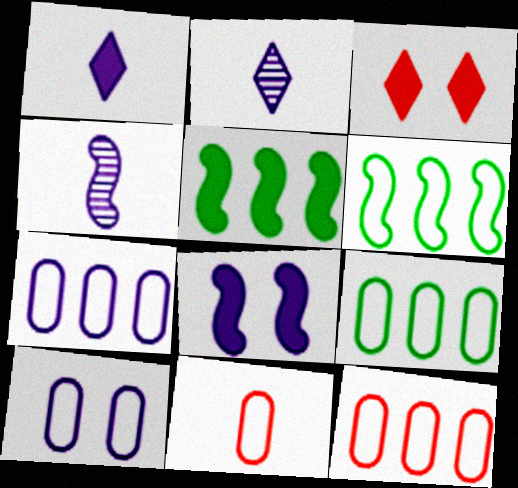[[2, 7, 8], 
[3, 4, 9], 
[7, 9, 12], 
[9, 10, 11]]